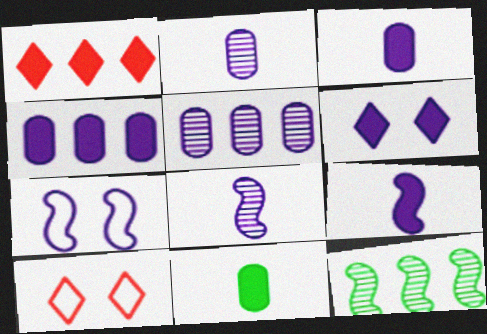[[3, 10, 12], 
[4, 6, 9]]